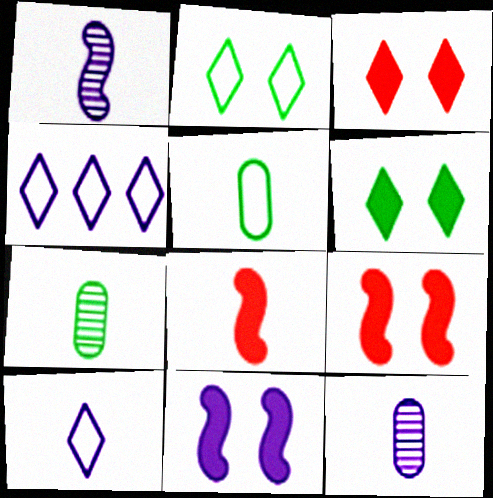[[4, 7, 9], 
[4, 11, 12], 
[7, 8, 10]]